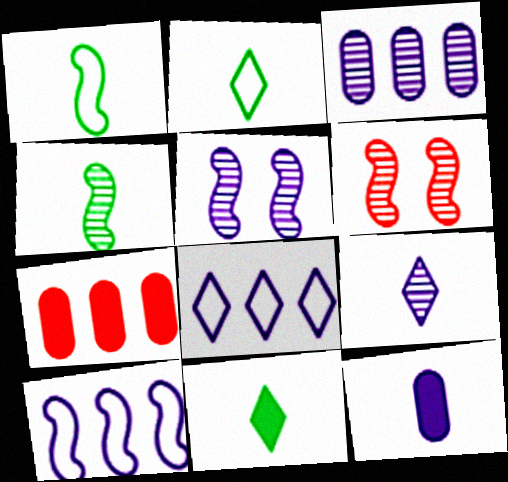[[2, 5, 7], 
[3, 5, 9], 
[5, 8, 12]]